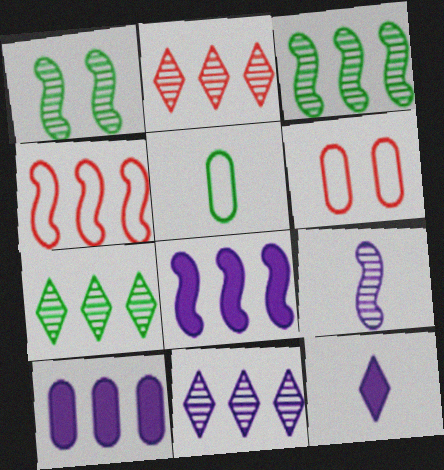[[2, 7, 11], 
[3, 4, 8], 
[3, 6, 12], 
[4, 7, 10]]